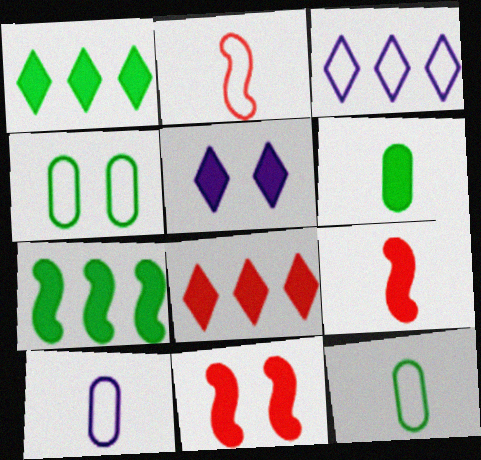[[2, 3, 4]]